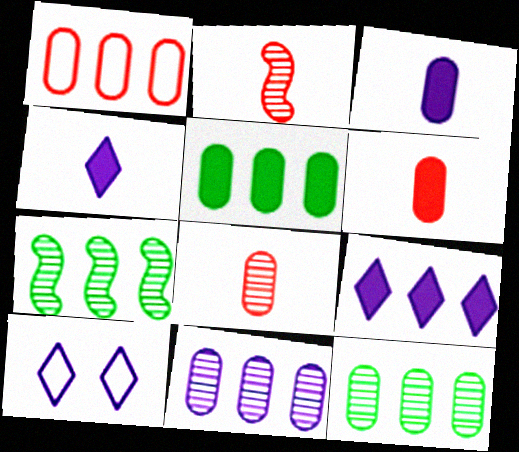[[1, 5, 11], 
[1, 7, 9], 
[2, 5, 10], 
[6, 7, 10]]